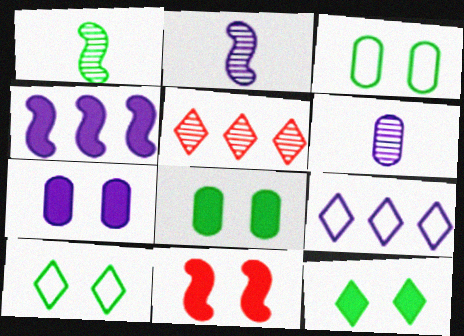[[2, 7, 9], 
[7, 11, 12]]